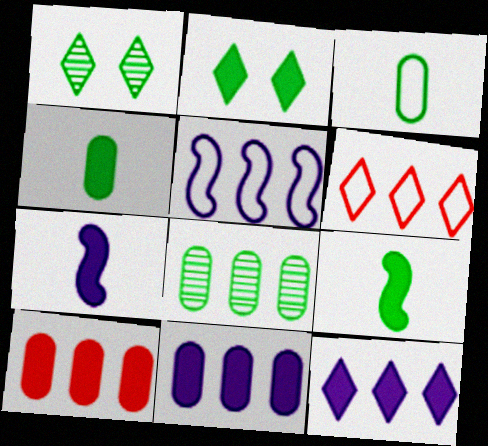[[2, 7, 10]]